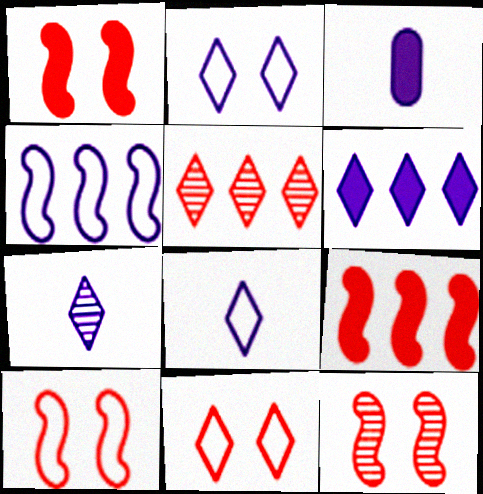[[1, 10, 12], 
[2, 6, 7]]